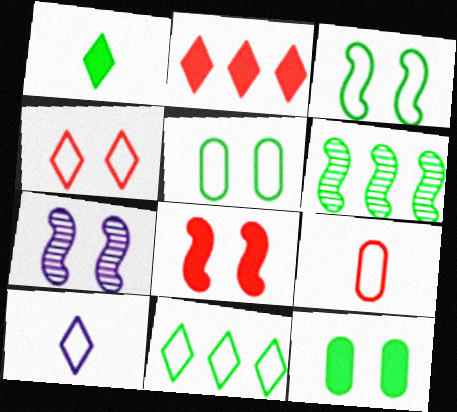[[1, 5, 6], 
[3, 7, 8], 
[4, 7, 12], 
[4, 10, 11]]